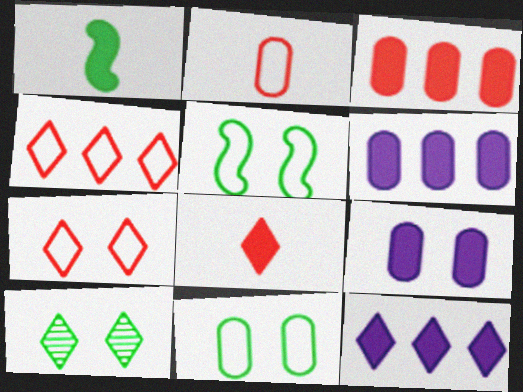[]